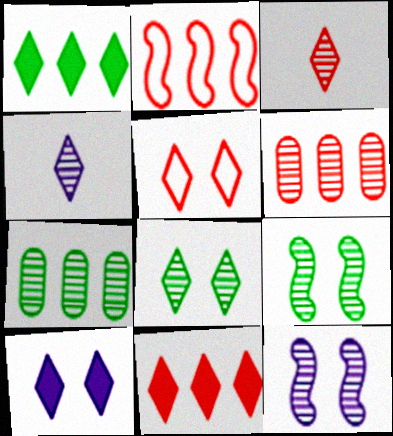[[1, 4, 5], 
[2, 6, 11], 
[3, 5, 11], 
[3, 7, 12], 
[4, 6, 9], 
[5, 8, 10]]